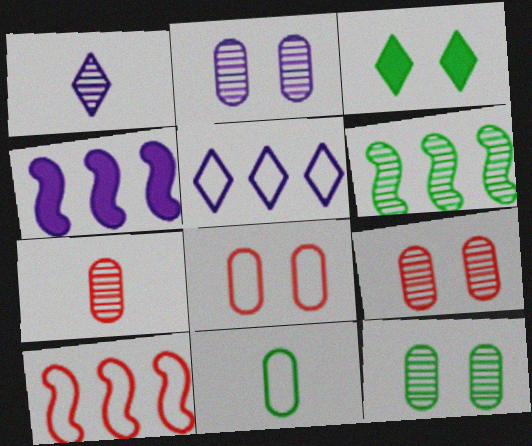[[1, 6, 9], 
[2, 9, 12], 
[3, 6, 11], 
[4, 6, 10]]